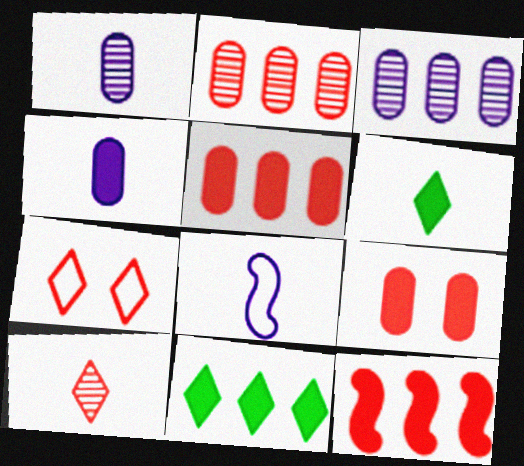[]